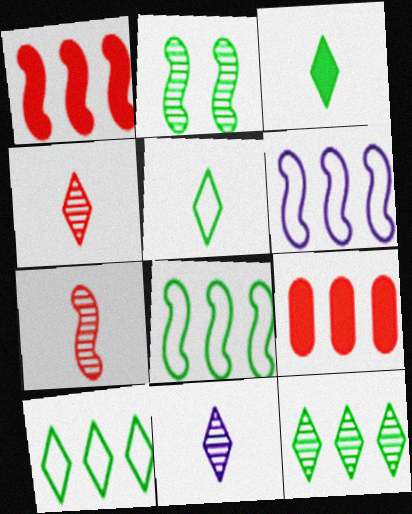[[6, 9, 12]]